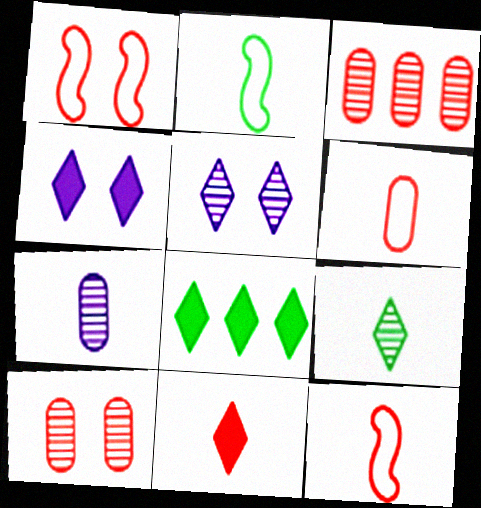[[1, 3, 11], 
[1, 7, 8], 
[2, 3, 4], 
[2, 7, 11], 
[4, 8, 11]]